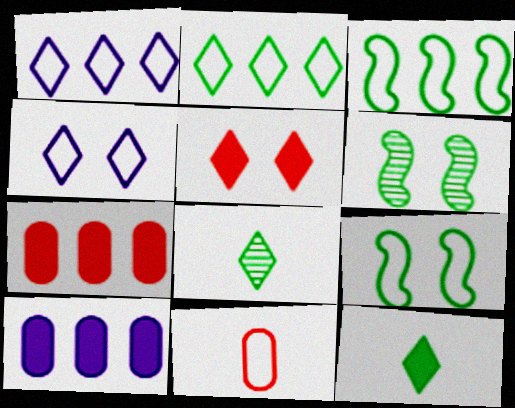[[1, 5, 8], 
[1, 9, 11], 
[3, 4, 11]]